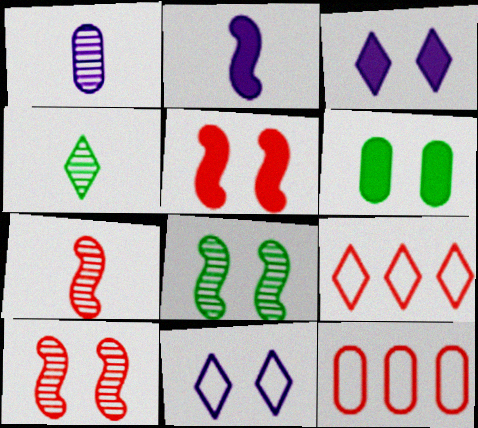[[1, 4, 7], 
[1, 6, 12], 
[3, 4, 9], 
[3, 5, 6], 
[6, 10, 11]]